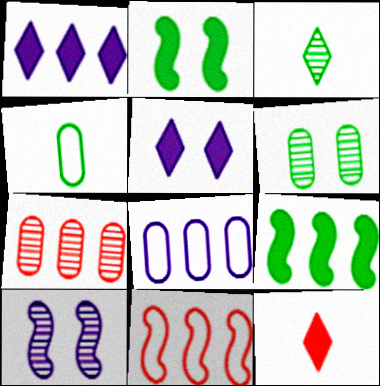[[3, 7, 10]]